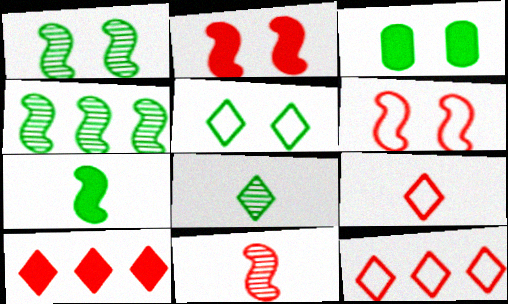[[1, 3, 5]]